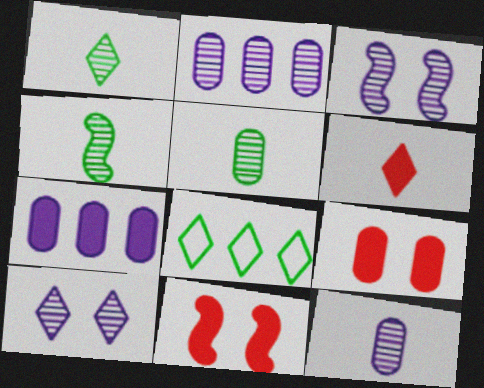[[1, 4, 5], 
[6, 8, 10], 
[8, 11, 12]]